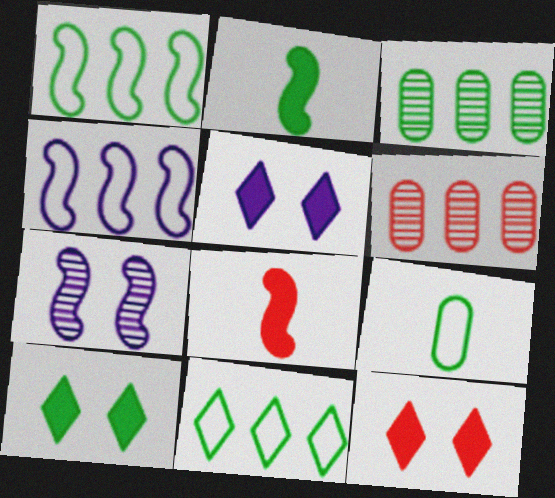[[1, 7, 8], 
[5, 10, 12]]